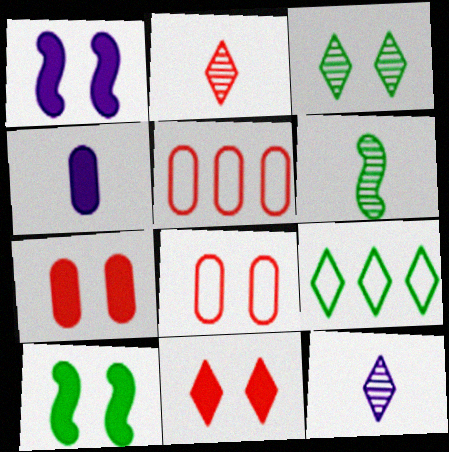[[1, 3, 8], 
[5, 10, 12], 
[9, 11, 12]]